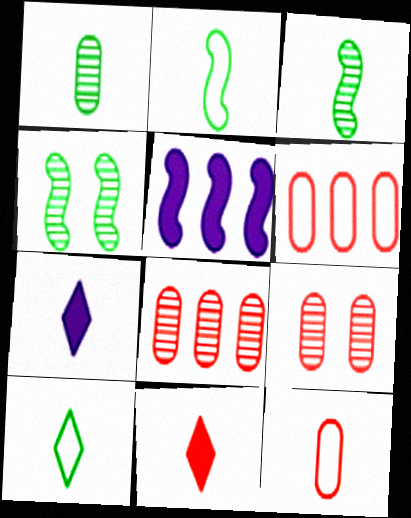[[3, 7, 12], 
[4, 6, 7], 
[5, 9, 10]]